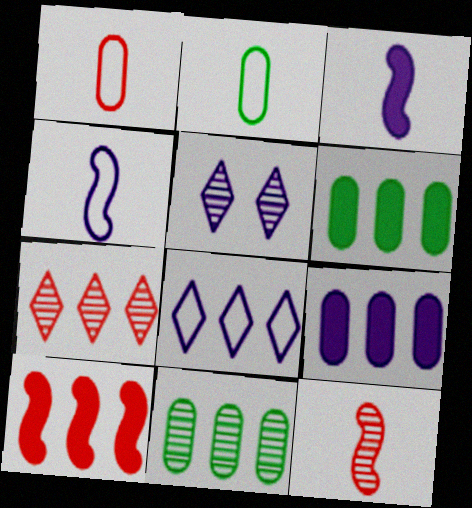[[2, 5, 10], 
[4, 5, 9], 
[5, 11, 12], 
[8, 10, 11]]